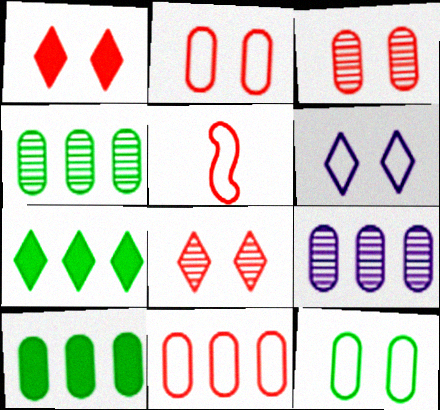[[9, 10, 11]]